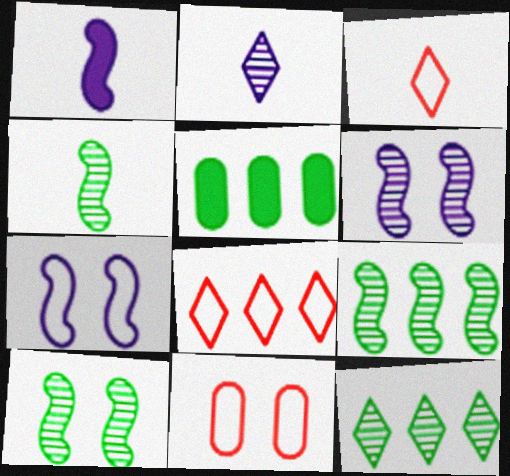[[1, 11, 12], 
[3, 5, 6], 
[4, 9, 10]]